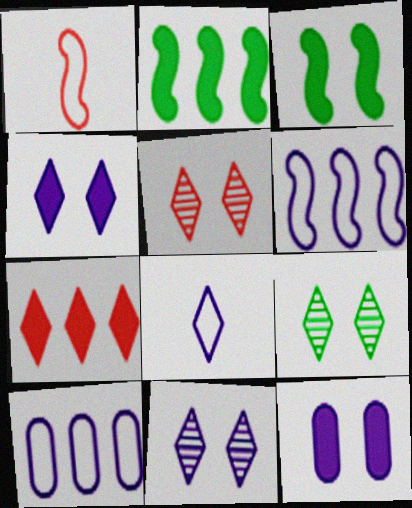[[5, 9, 11], 
[7, 8, 9]]